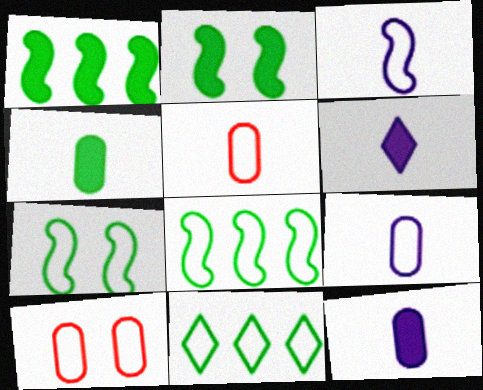[[3, 10, 11]]